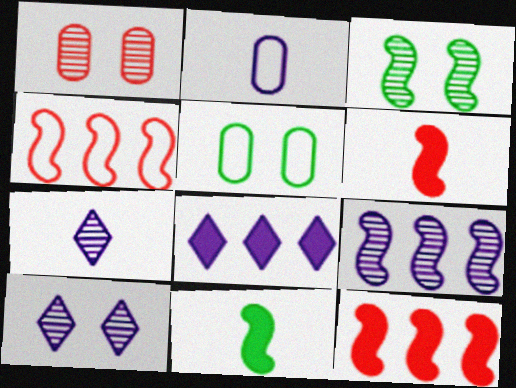[[1, 3, 10], 
[5, 7, 12]]